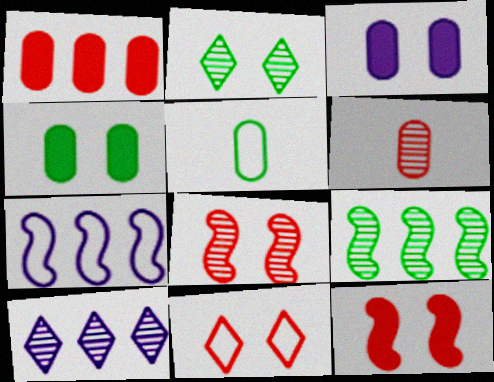[[5, 7, 11], 
[5, 10, 12]]